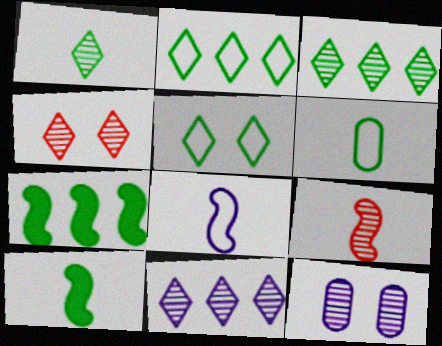[[1, 4, 11], 
[1, 6, 10], 
[3, 9, 12], 
[8, 9, 10]]